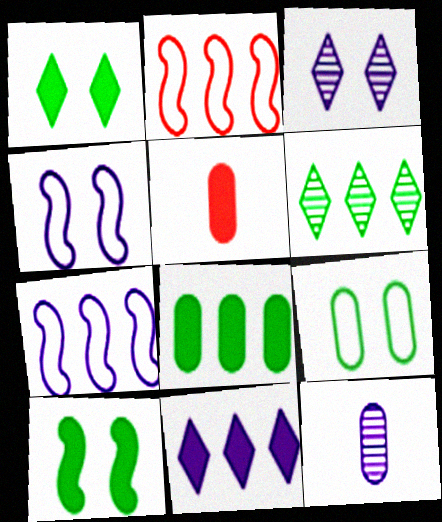[[1, 2, 12], 
[4, 5, 6], 
[4, 11, 12], 
[5, 10, 11]]